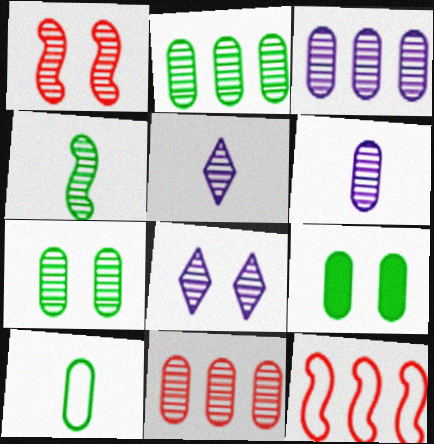[[1, 2, 5], 
[1, 7, 8], 
[2, 3, 11], 
[2, 9, 10], 
[4, 8, 11], 
[5, 9, 12], 
[6, 7, 11]]